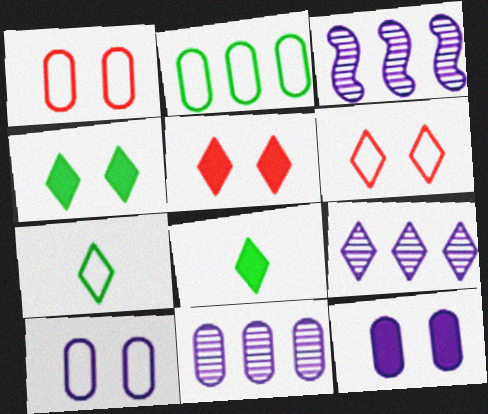[[1, 3, 8], 
[3, 9, 11], 
[5, 7, 9], 
[6, 8, 9]]